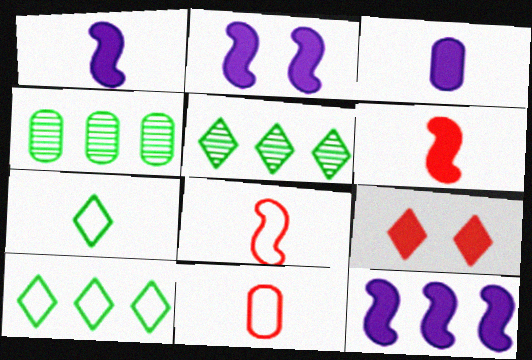[[1, 2, 12], 
[2, 5, 11]]